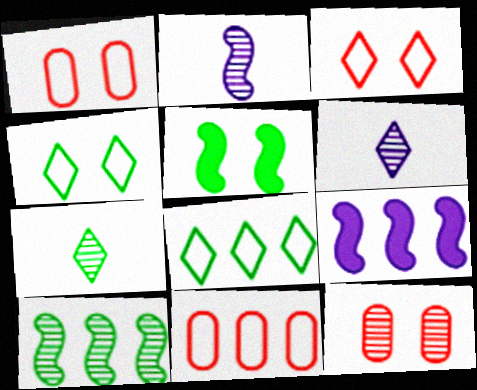[[1, 7, 9], 
[5, 6, 11], 
[6, 10, 12]]